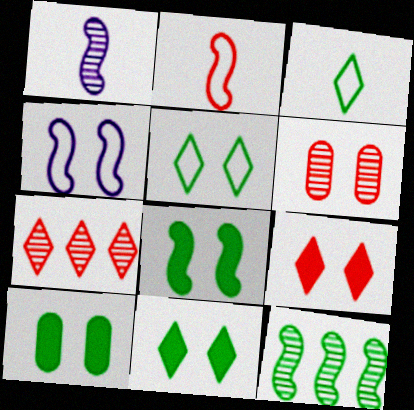[[3, 10, 12], 
[4, 6, 11], 
[8, 10, 11]]